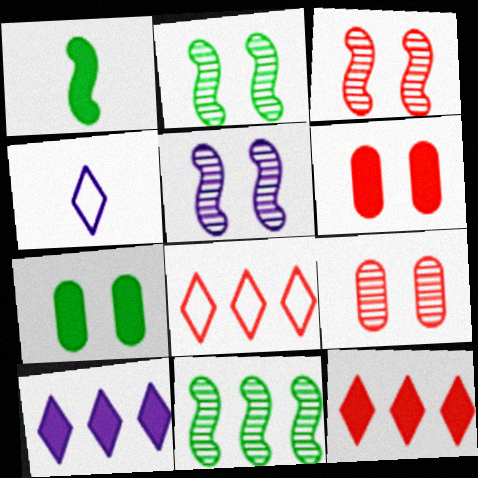[[1, 6, 10], 
[2, 3, 5], 
[4, 6, 11]]